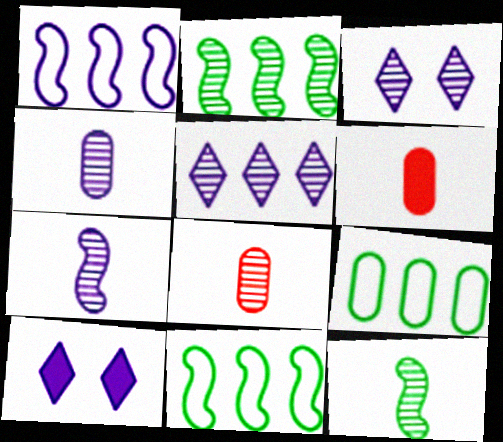[[1, 4, 10], 
[2, 3, 8], 
[3, 6, 11], 
[8, 10, 11]]